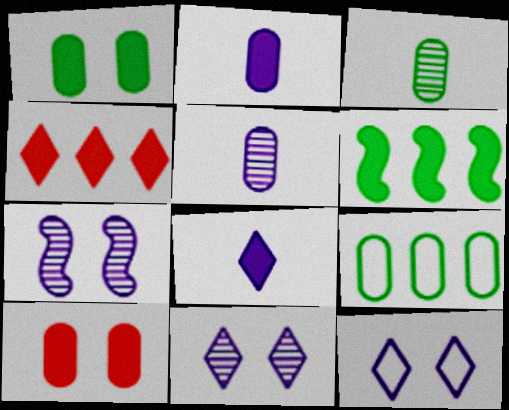[[1, 3, 9], 
[5, 9, 10], 
[6, 8, 10]]